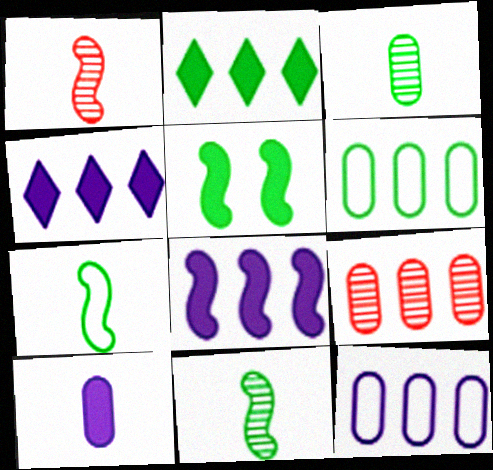[]